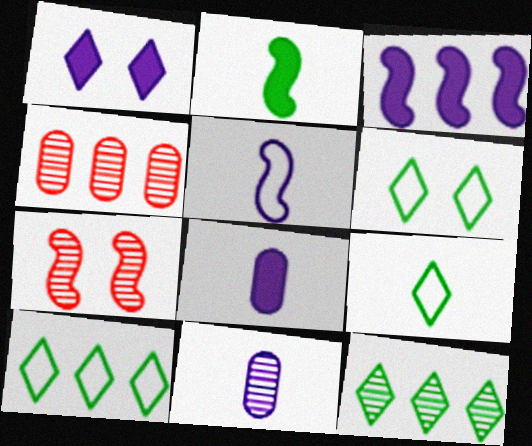[[1, 3, 8], 
[3, 4, 10], 
[6, 9, 10], 
[7, 8, 10], 
[7, 11, 12]]